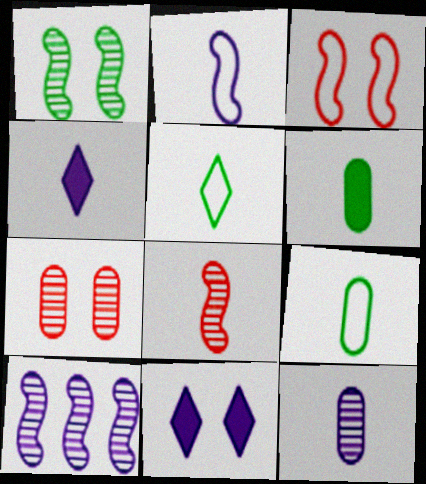[[1, 8, 10], 
[2, 4, 12], 
[4, 8, 9]]